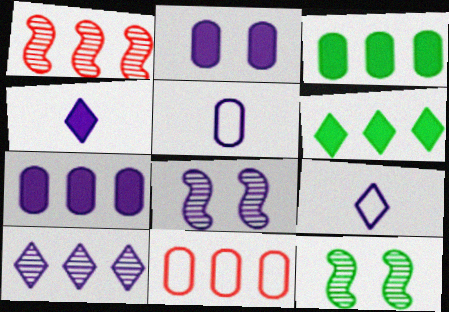[[4, 11, 12], 
[7, 8, 9]]